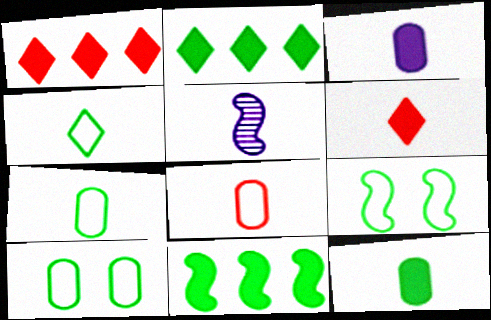[[1, 5, 10], 
[5, 6, 7]]